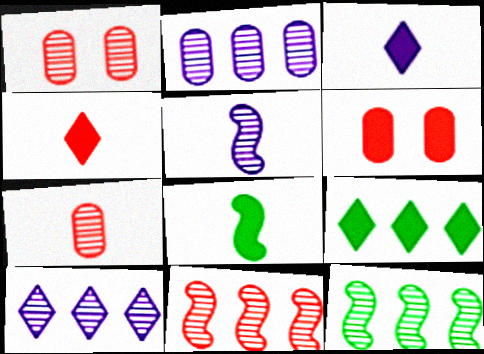[]